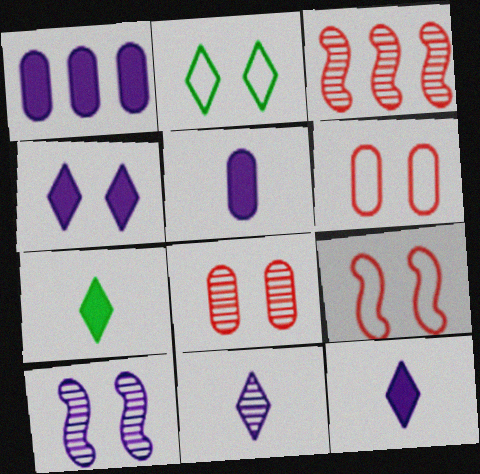[[2, 3, 5]]